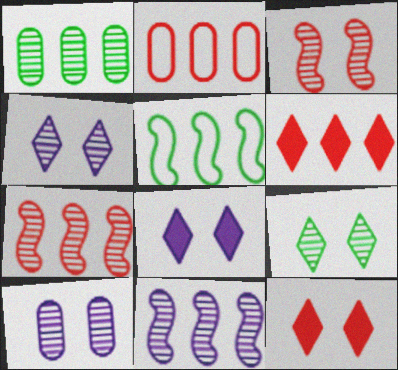[[2, 6, 7], 
[3, 9, 10]]